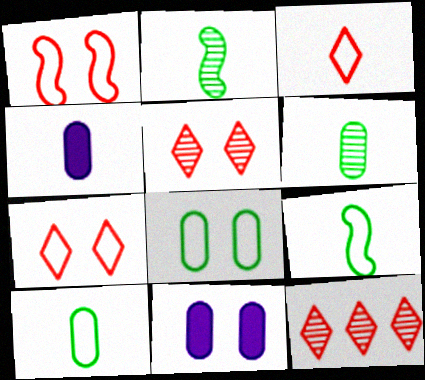[[2, 3, 4], 
[9, 11, 12]]